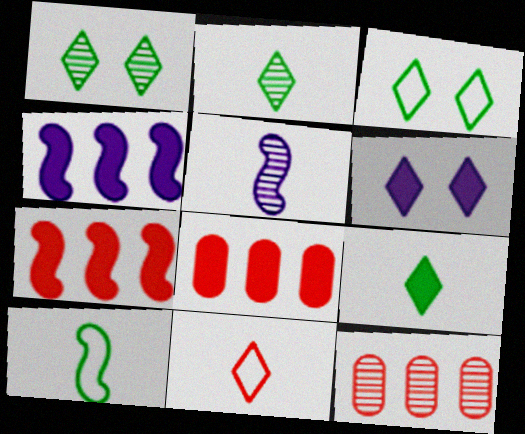[[1, 5, 12], 
[3, 5, 8], 
[6, 10, 12]]